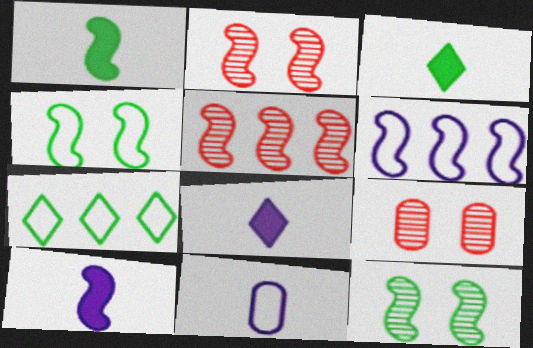[[1, 2, 6], 
[3, 6, 9], 
[4, 5, 10], 
[7, 9, 10]]